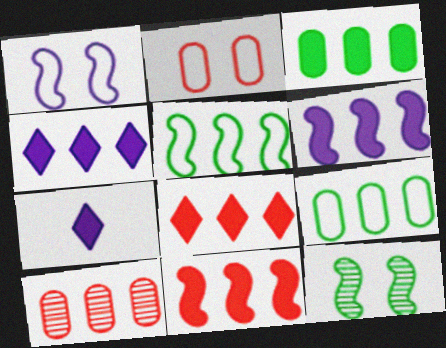[[3, 4, 11], 
[3, 6, 8], 
[4, 5, 10]]